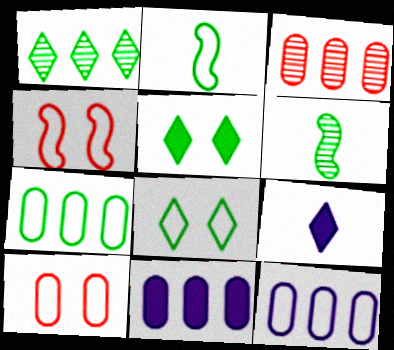[[2, 7, 8], 
[3, 7, 11], 
[5, 6, 7]]